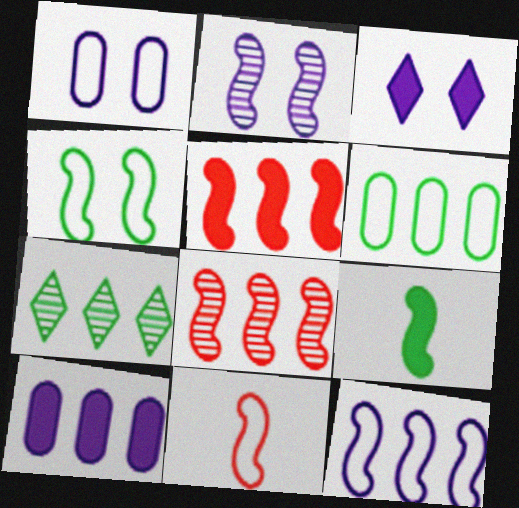[[1, 2, 3], 
[4, 11, 12]]